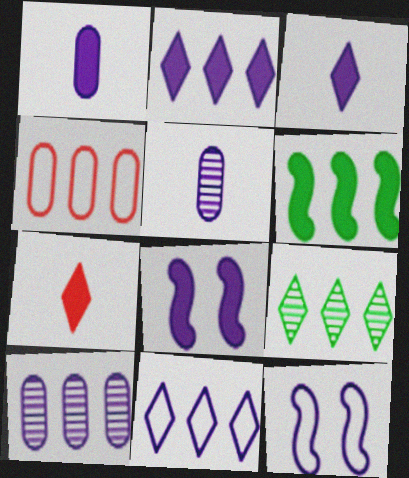[[1, 2, 8], 
[2, 5, 12], 
[3, 10, 12], 
[5, 8, 11]]